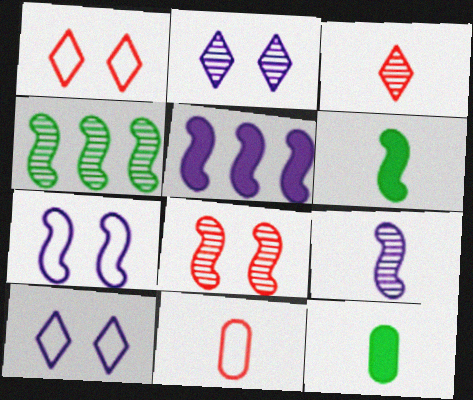[[4, 8, 9], 
[5, 7, 9]]